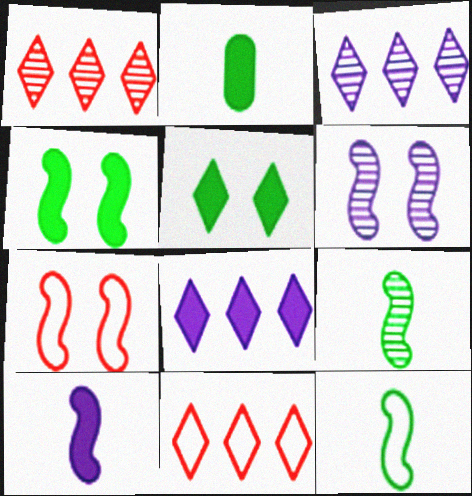[[2, 3, 7], 
[2, 6, 11], 
[4, 6, 7]]